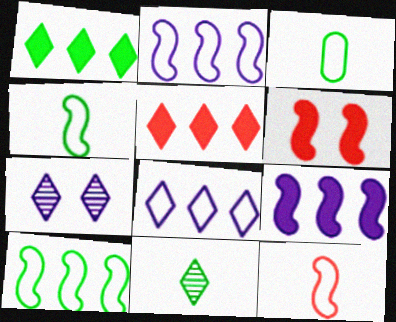[]